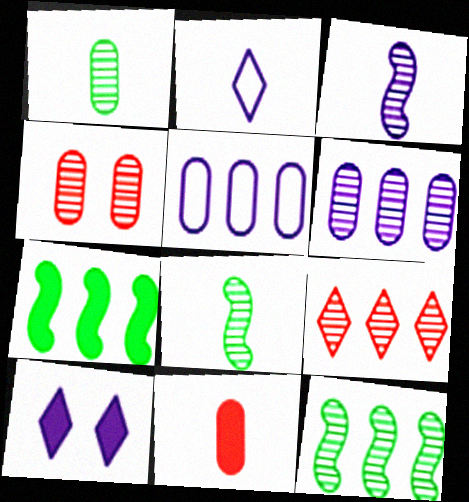[[1, 4, 6], 
[2, 4, 7], 
[2, 8, 11], 
[3, 5, 10], 
[5, 7, 9], 
[6, 9, 12], 
[7, 10, 11]]